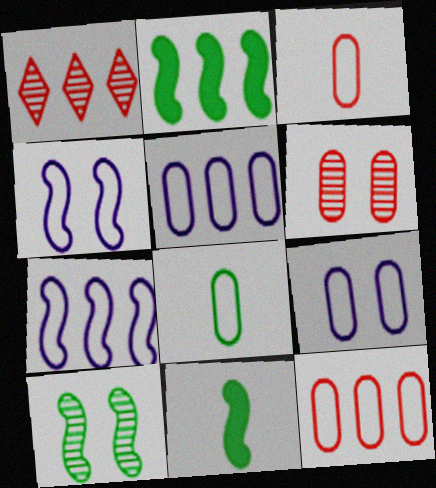[[1, 2, 5], 
[1, 9, 11], 
[8, 9, 12]]